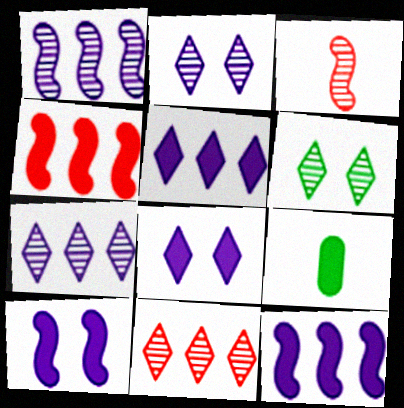[[4, 8, 9]]